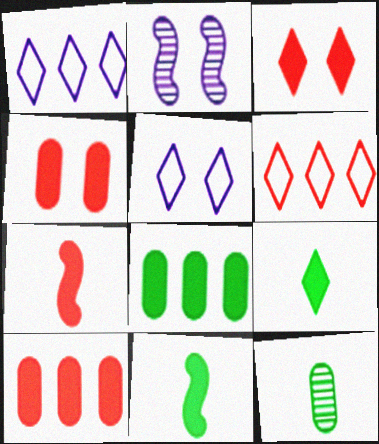[[3, 7, 10]]